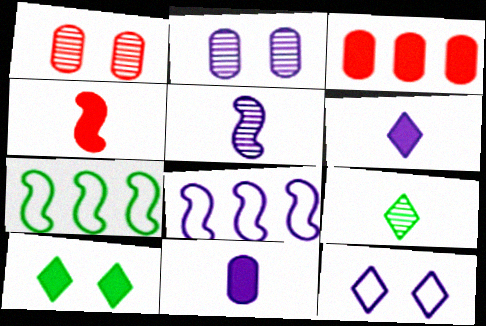[[1, 6, 7], 
[2, 6, 8]]